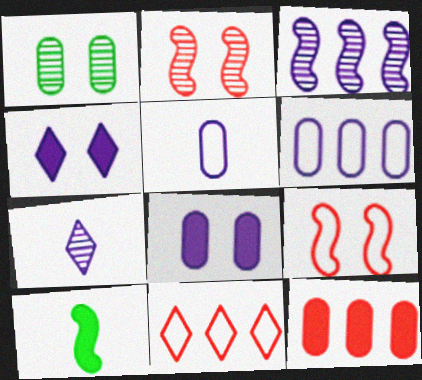[[1, 4, 9], 
[1, 5, 12], 
[3, 4, 5], 
[3, 9, 10], 
[4, 10, 12]]